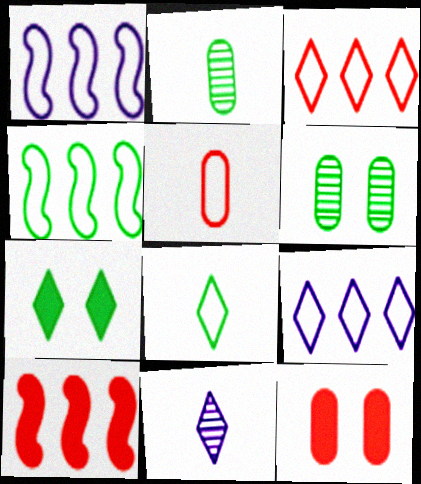[[2, 4, 7], 
[3, 7, 11], 
[4, 11, 12]]